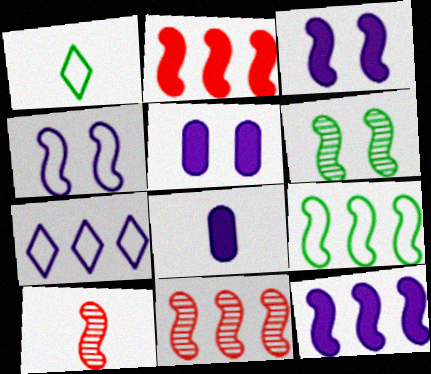[[1, 5, 11], 
[1, 8, 10], 
[3, 9, 10], 
[9, 11, 12]]